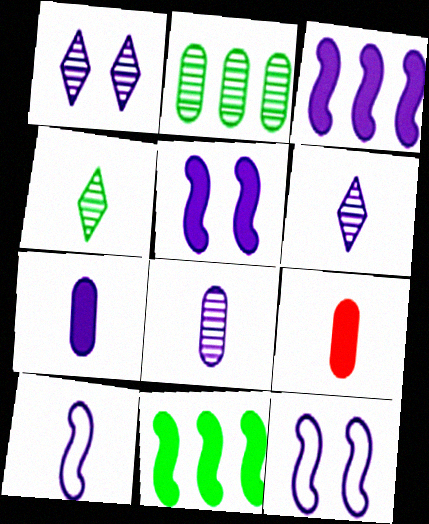[[4, 9, 10], 
[6, 7, 10]]